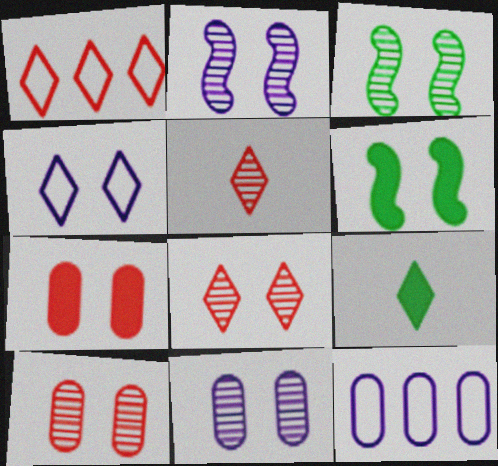[[3, 4, 7], 
[3, 8, 11], 
[4, 6, 10], 
[5, 6, 12]]